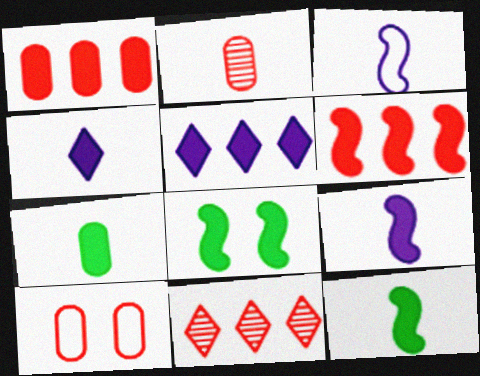[[1, 2, 10], 
[1, 4, 8], 
[6, 8, 9]]